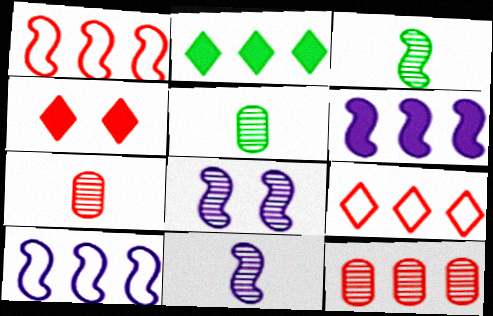[[1, 4, 7], 
[2, 10, 12], 
[4, 5, 10]]